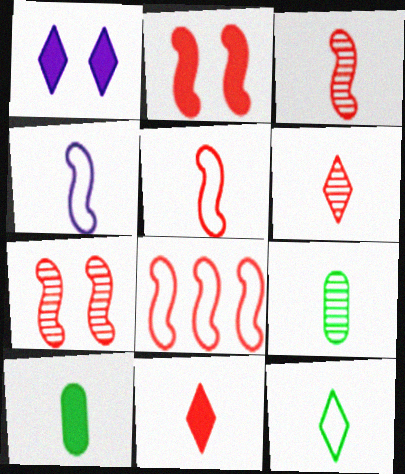[[1, 8, 9], 
[2, 3, 8], 
[4, 6, 10], 
[4, 9, 11]]